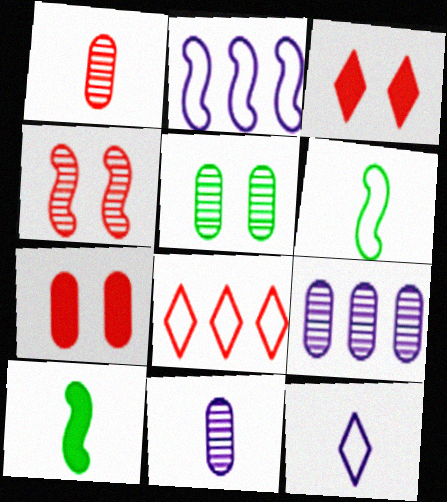[[1, 5, 9], 
[1, 10, 12], 
[2, 4, 10], 
[3, 6, 9]]